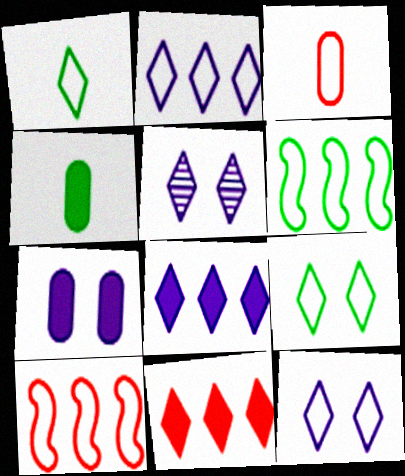[[1, 5, 11], 
[3, 6, 12], 
[4, 5, 10]]